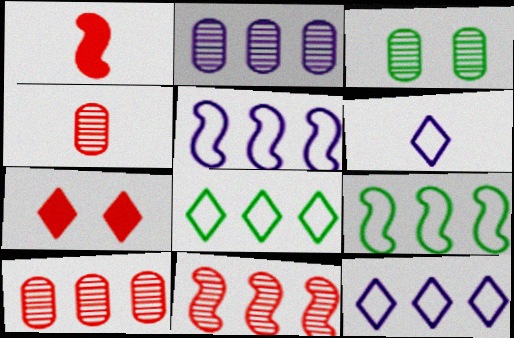[[1, 3, 12], 
[2, 3, 4]]